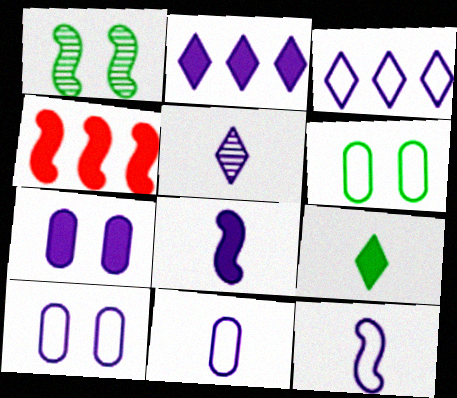[[1, 4, 12], 
[2, 7, 8], 
[3, 10, 12], 
[4, 5, 6], 
[4, 7, 9], 
[5, 8, 11]]